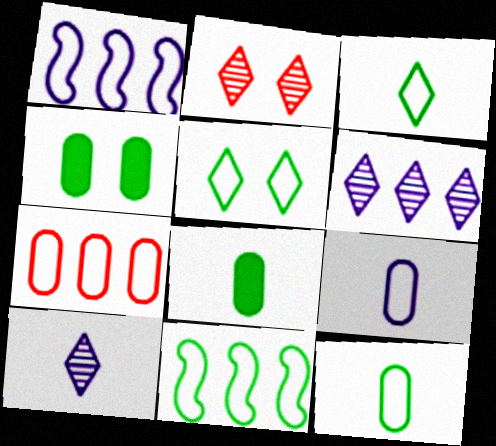[[1, 2, 8], 
[5, 11, 12]]